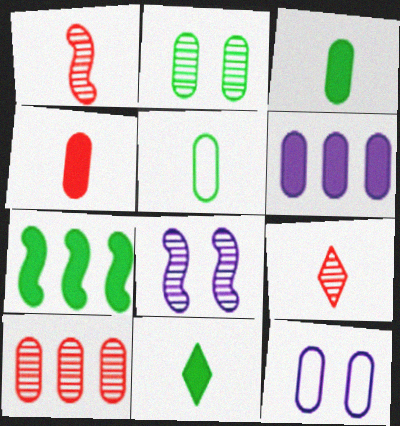[[3, 10, 12], 
[7, 9, 12]]